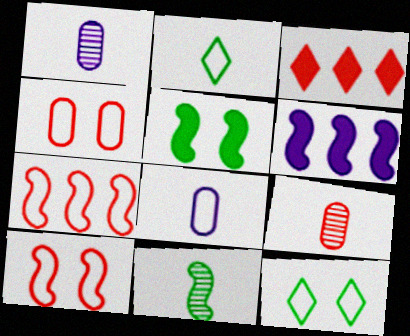[[3, 9, 10], 
[6, 9, 12], 
[6, 10, 11], 
[7, 8, 12]]